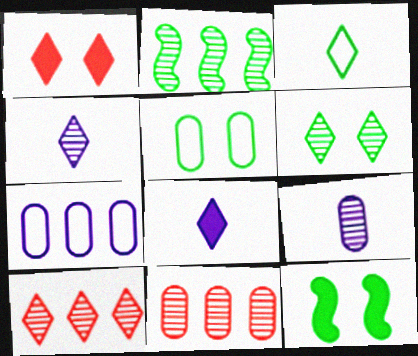[[4, 6, 10], 
[5, 6, 12]]